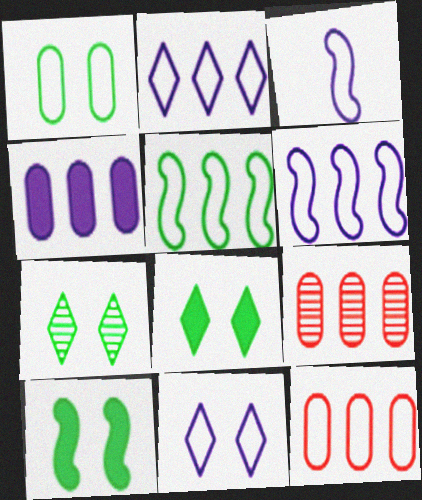[[1, 7, 10], 
[2, 5, 12], 
[3, 8, 9]]